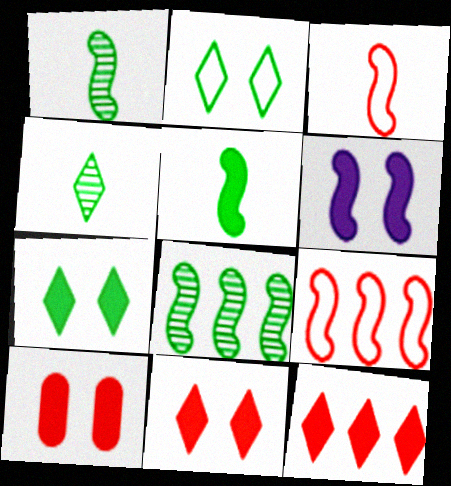[[1, 6, 9], 
[3, 6, 8], 
[6, 7, 10]]